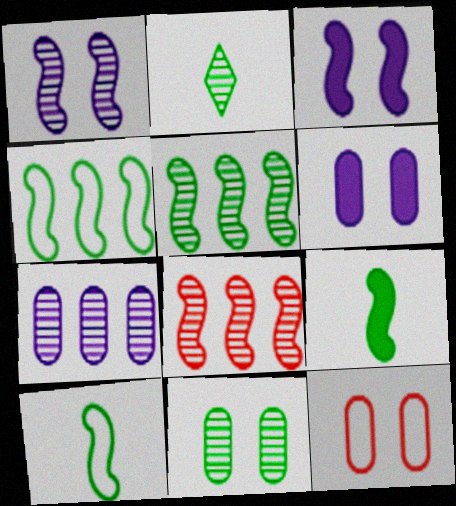[[2, 5, 11], 
[3, 8, 10], 
[6, 11, 12]]